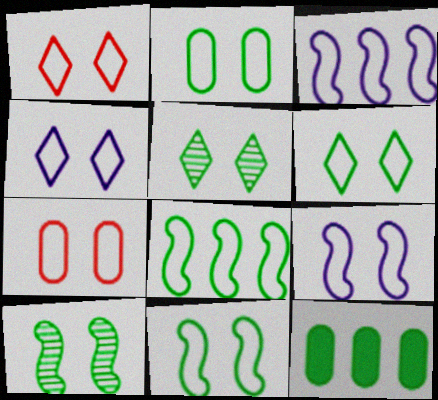[[1, 2, 9], 
[1, 4, 6], 
[2, 6, 11], 
[4, 7, 11], 
[6, 7, 9]]